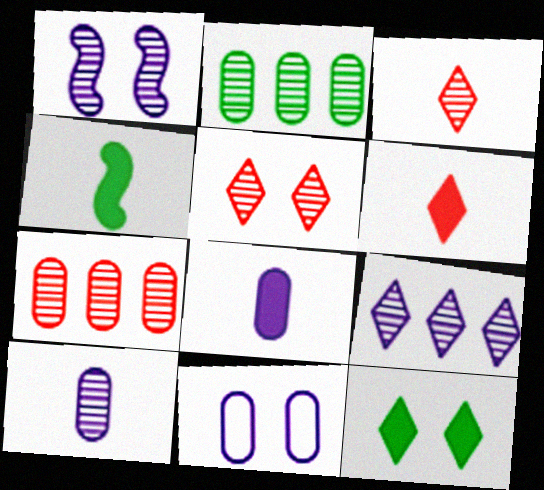[[1, 2, 3], 
[1, 9, 10], 
[4, 6, 8]]